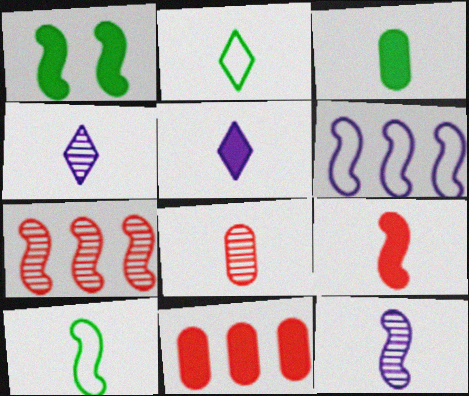[[1, 5, 11], 
[3, 5, 9], 
[5, 8, 10], 
[9, 10, 12]]